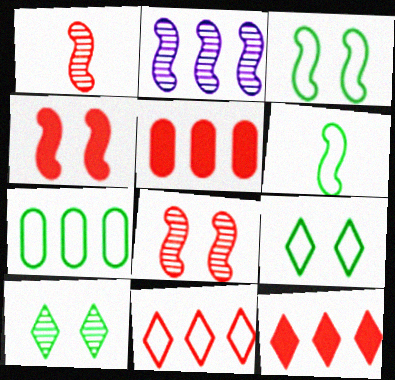[[2, 4, 6], 
[2, 7, 12], 
[6, 7, 9]]